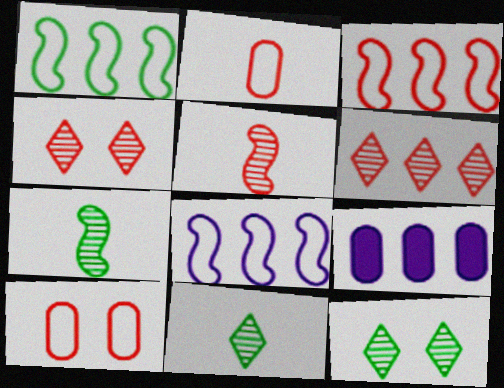[[1, 3, 8], 
[1, 6, 9]]